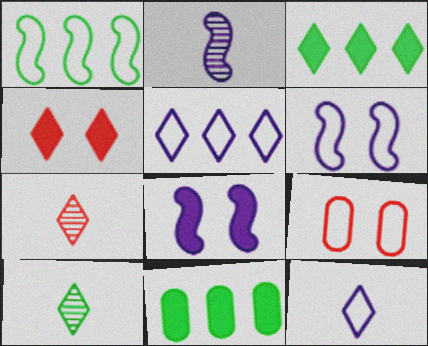[[1, 9, 12], 
[2, 3, 9], 
[4, 5, 10], 
[6, 7, 11]]